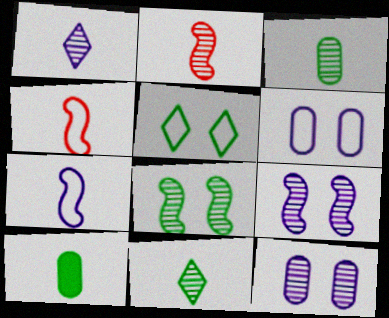[[1, 2, 3], 
[1, 4, 10]]